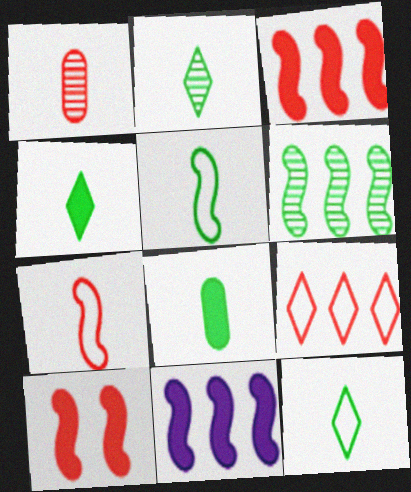[[1, 9, 10], 
[2, 4, 12], 
[2, 5, 8]]